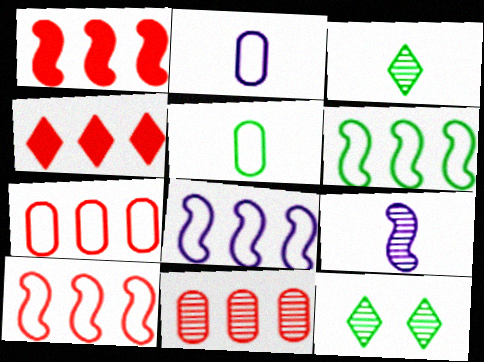[[1, 2, 12], 
[4, 10, 11], 
[6, 8, 10], 
[9, 11, 12]]